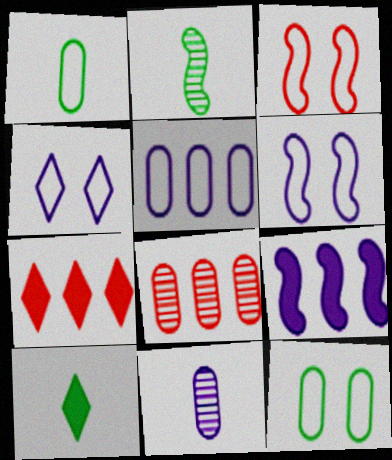[[1, 2, 10], 
[2, 3, 9], 
[3, 4, 12], 
[4, 9, 11], 
[6, 8, 10]]